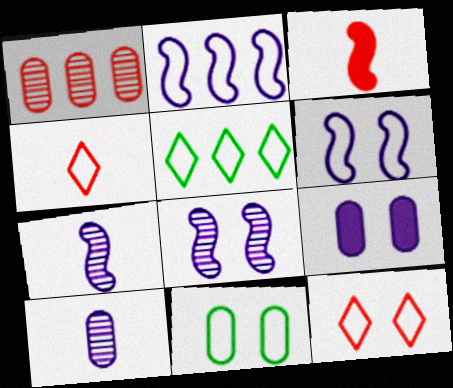[[1, 3, 12], 
[2, 4, 11], 
[6, 11, 12]]